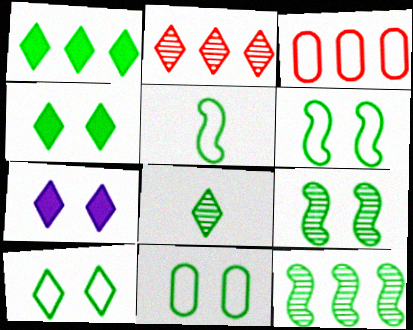[[1, 8, 10], 
[4, 9, 11], 
[6, 10, 11]]